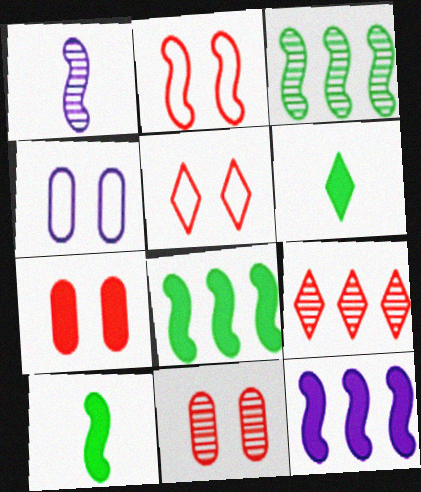[[1, 2, 8], 
[4, 9, 10], 
[6, 7, 12]]